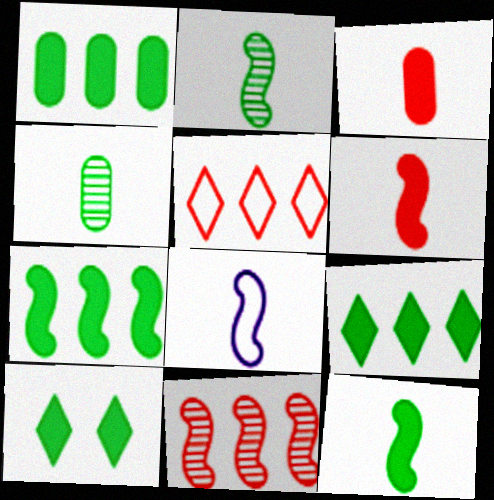[[1, 7, 9], 
[1, 10, 12], 
[2, 6, 8]]